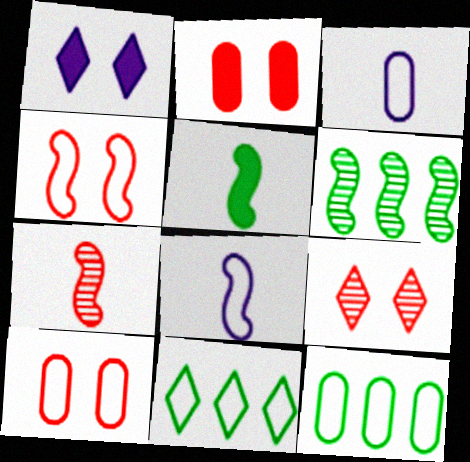[[1, 7, 12], 
[2, 4, 9], 
[3, 4, 11], 
[3, 10, 12], 
[5, 7, 8], 
[8, 10, 11]]